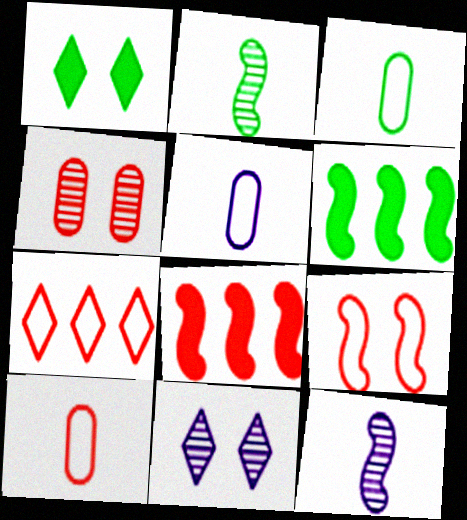[[3, 5, 10], 
[3, 8, 11], 
[6, 9, 12], 
[6, 10, 11], 
[7, 9, 10]]